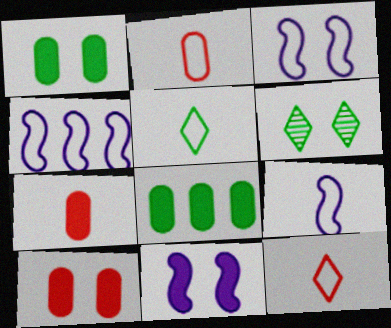[[2, 5, 9], 
[3, 4, 9], 
[3, 6, 10], 
[4, 6, 7]]